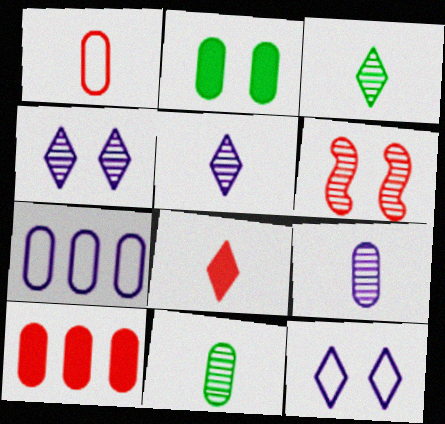[[2, 6, 12]]